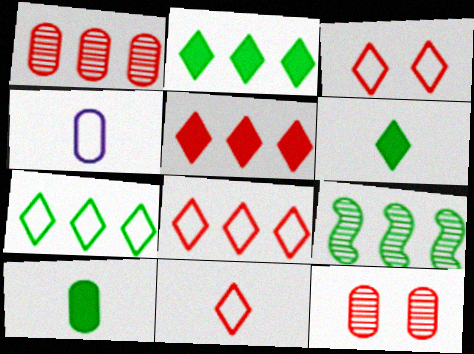[[3, 8, 11]]